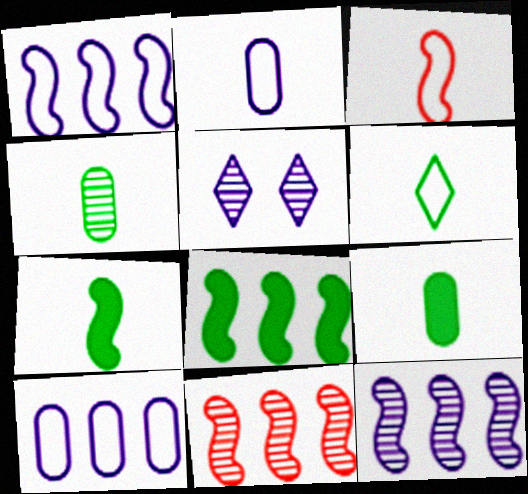[[1, 8, 11], 
[2, 3, 6], 
[4, 5, 11], 
[4, 6, 7]]